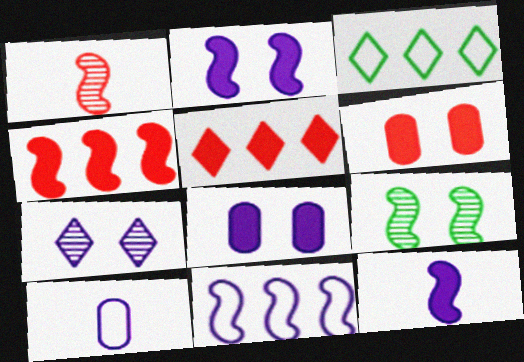[[1, 3, 8], 
[5, 9, 10]]